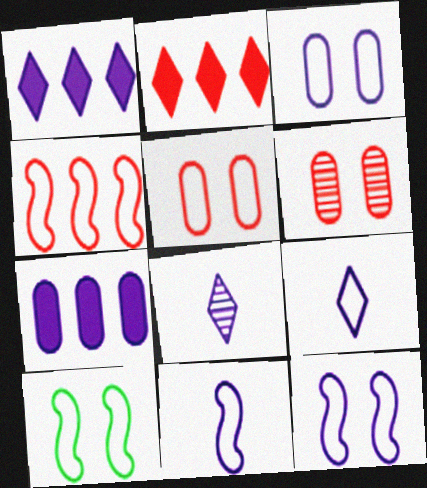[[4, 10, 11], 
[7, 8, 12]]